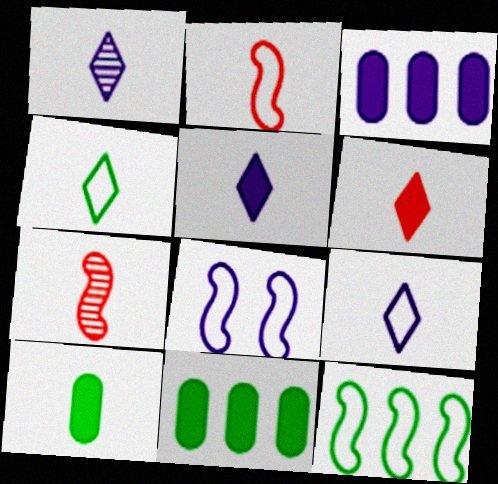[[1, 2, 10], 
[1, 3, 8], 
[1, 4, 6], 
[1, 5, 9], 
[2, 8, 12], 
[7, 9, 10]]